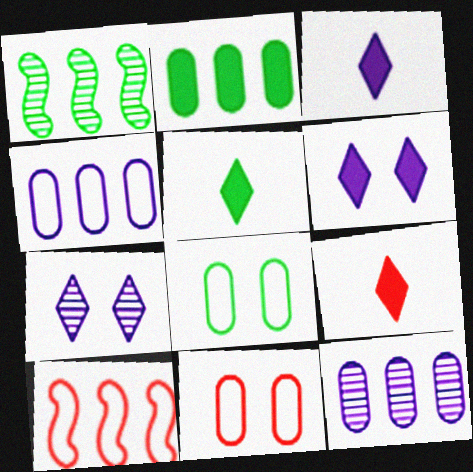[[1, 3, 11], 
[1, 5, 8], 
[3, 5, 9]]